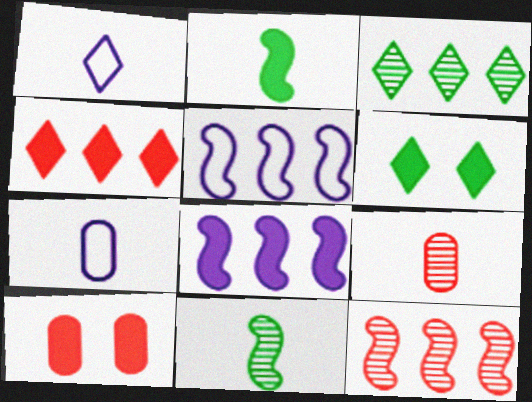[[1, 2, 9], 
[5, 6, 9], 
[6, 7, 12]]